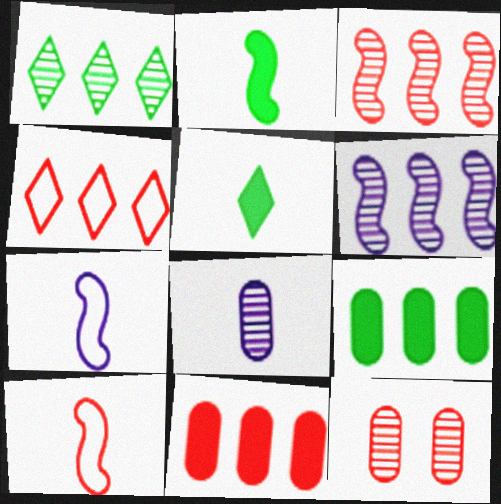[[3, 4, 11], 
[4, 6, 9], 
[5, 8, 10]]